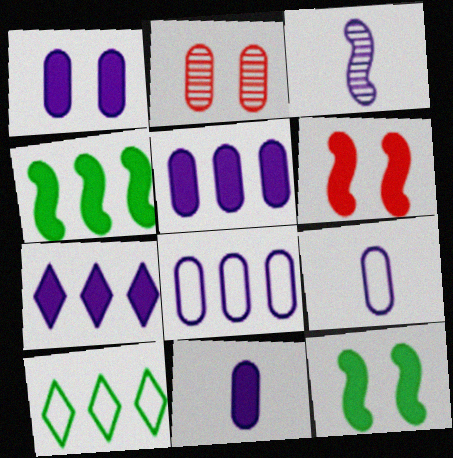[[1, 5, 11]]